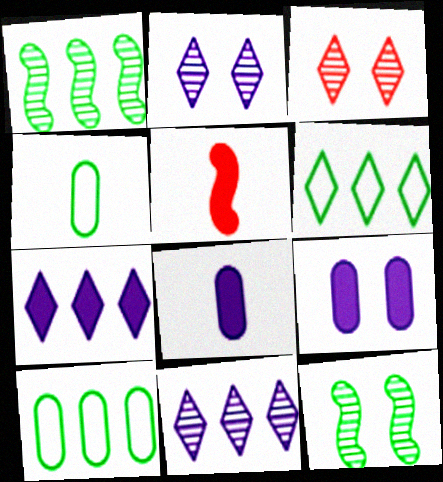[[2, 5, 10]]